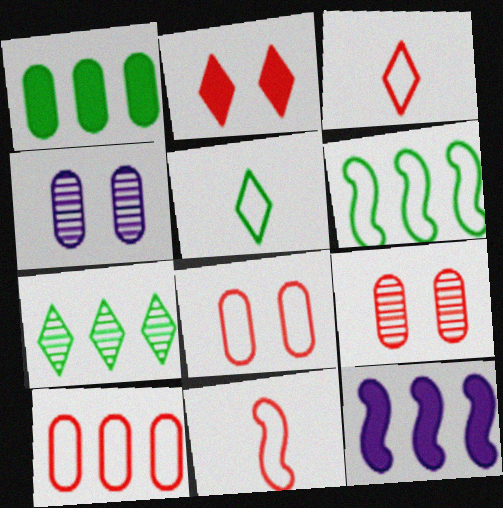[[1, 6, 7], 
[5, 9, 12], 
[7, 10, 12]]